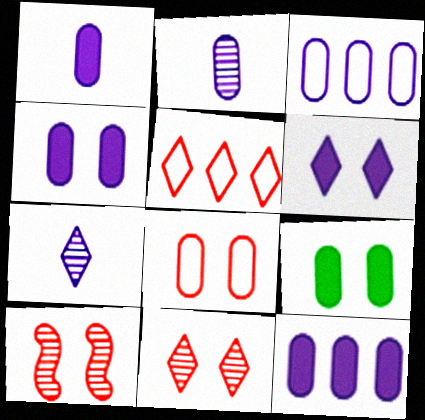[[1, 4, 12], 
[2, 3, 4]]